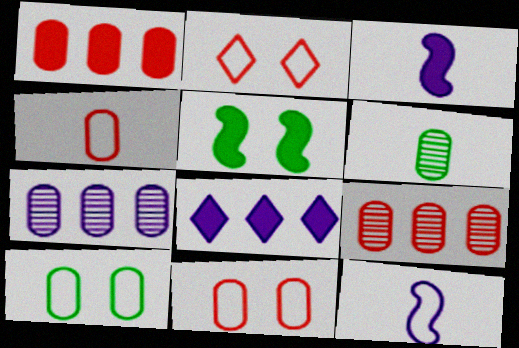[]